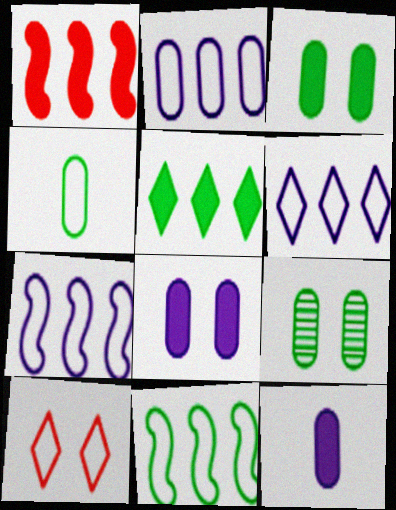[[2, 6, 7], 
[4, 7, 10]]